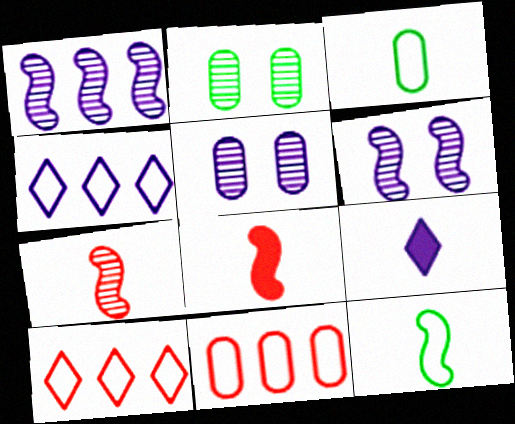[[2, 4, 8], 
[3, 7, 9]]